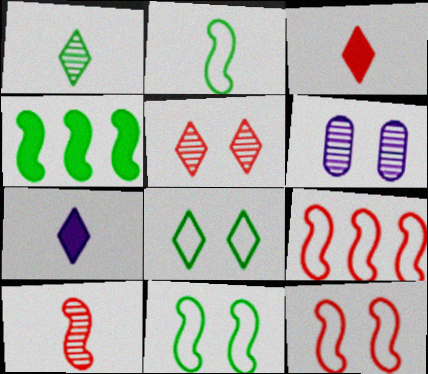[]